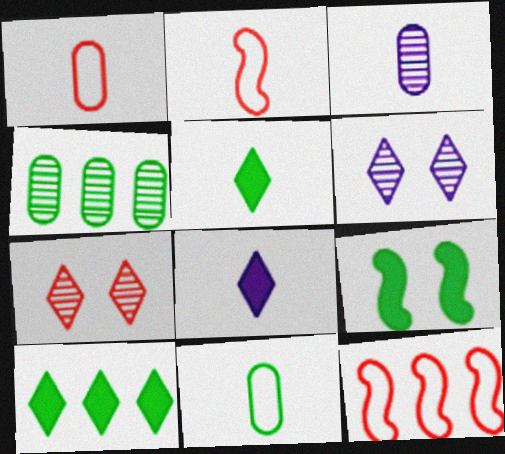[[2, 3, 5]]